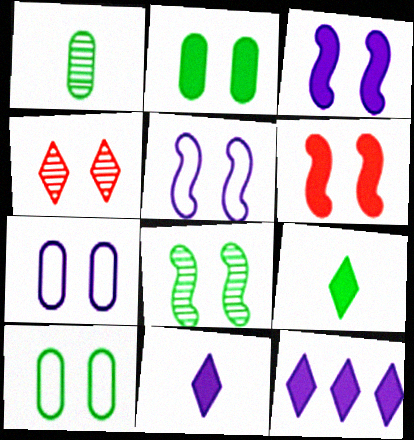[[2, 4, 5], 
[3, 4, 10], 
[5, 6, 8]]